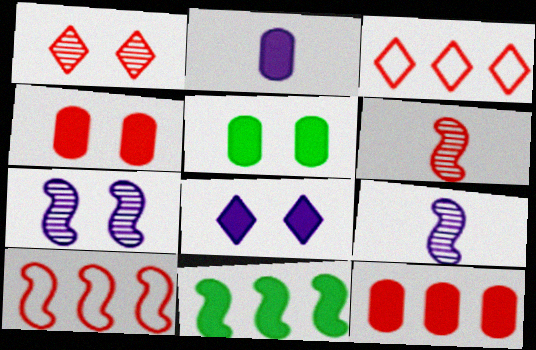[[2, 5, 12], 
[3, 4, 6], 
[3, 5, 9]]